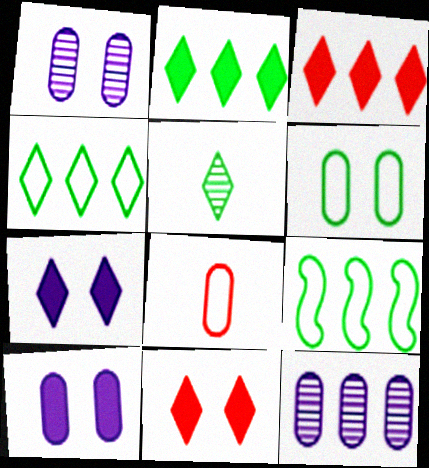[[3, 9, 12]]